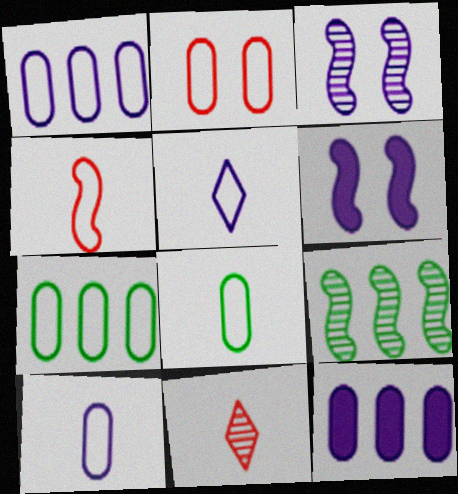[[1, 2, 8], 
[2, 7, 10], 
[3, 5, 12], 
[4, 5, 8], 
[4, 6, 9], 
[6, 7, 11]]